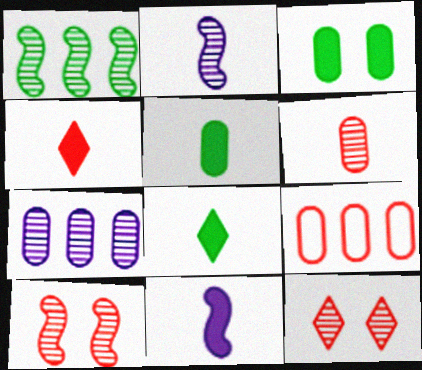[[1, 2, 10], 
[4, 5, 11], 
[4, 9, 10]]